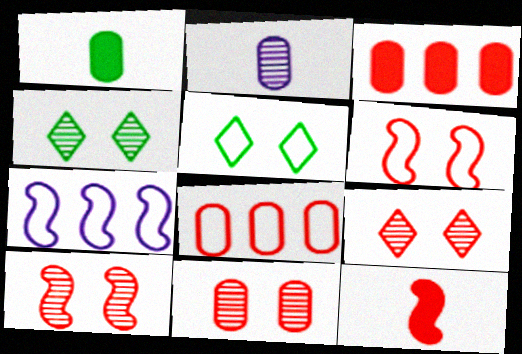[[1, 7, 9], 
[8, 9, 12], 
[9, 10, 11]]